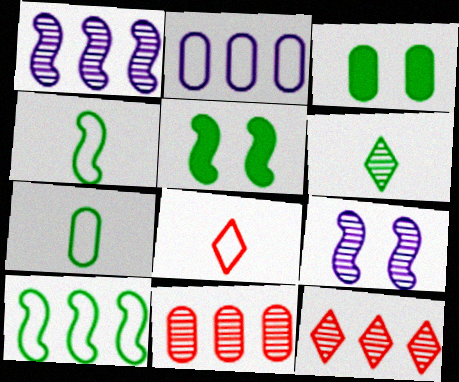[[1, 3, 8], 
[3, 6, 10], 
[6, 9, 11]]